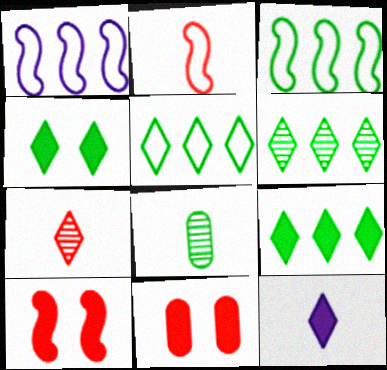[[2, 8, 12], 
[3, 4, 8], 
[5, 6, 9]]